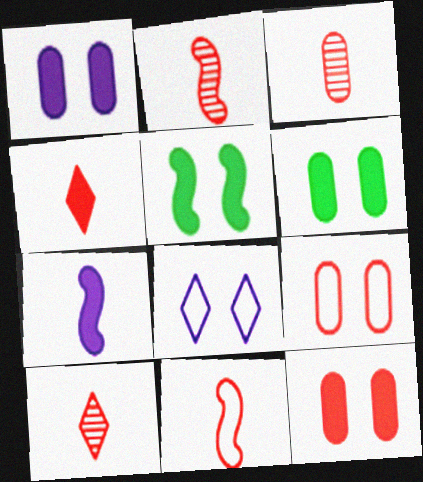[[1, 6, 12], 
[2, 3, 10], 
[3, 4, 11]]